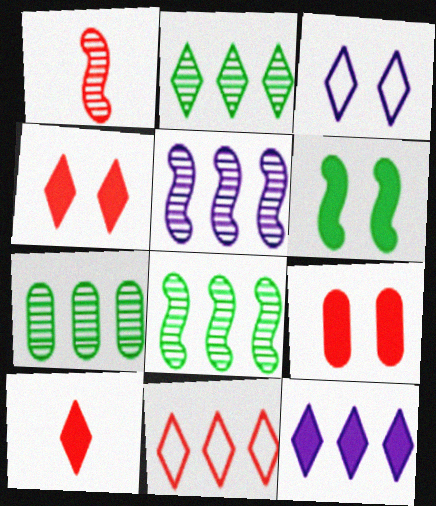[[1, 9, 11], 
[2, 3, 10], 
[2, 7, 8], 
[2, 11, 12]]